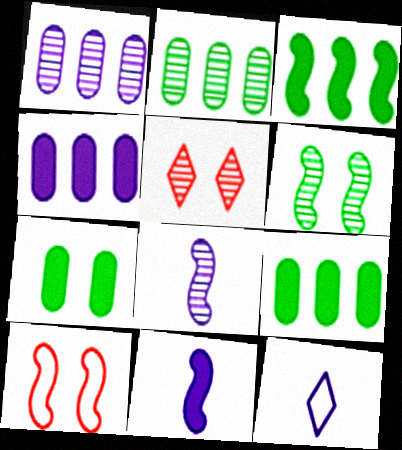[[2, 5, 8], 
[3, 8, 10]]